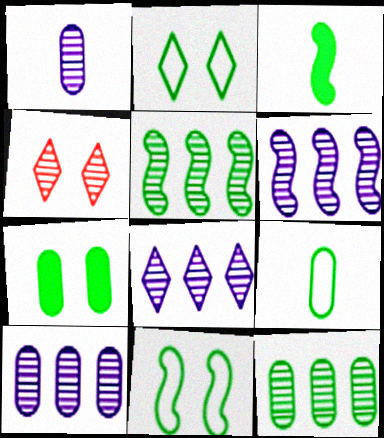[[1, 4, 5], 
[2, 3, 12], 
[3, 5, 11], 
[6, 8, 10], 
[7, 9, 12]]